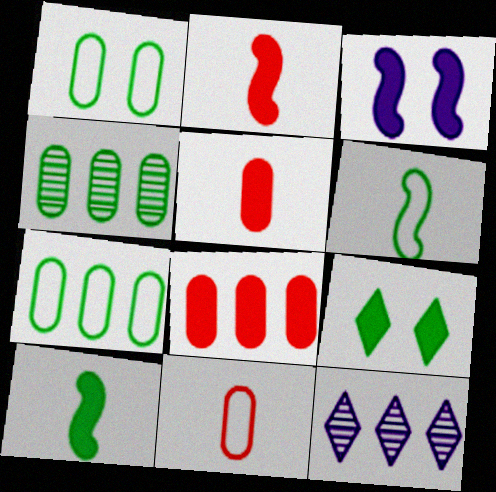[[1, 2, 12], 
[4, 6, 9]]